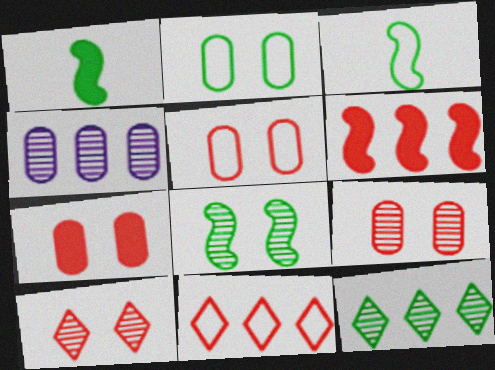[[1, 2, 12], 
[5, 7, 9]]